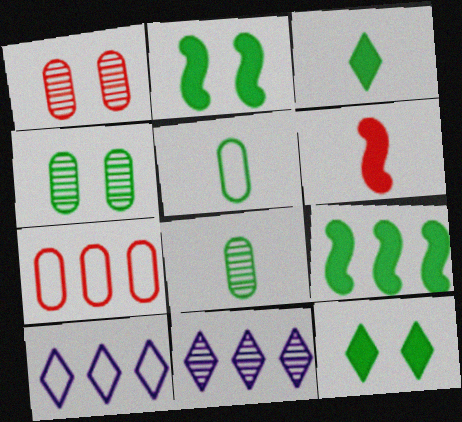[[4, 6, 10], 
[7, 9, 11]]